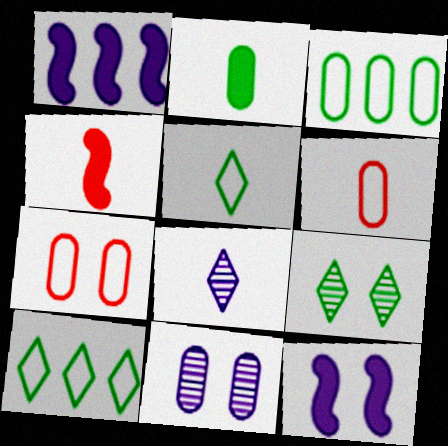[[1, 6, 9], 
[4, 10, 11], 
[7, 9, 12]]